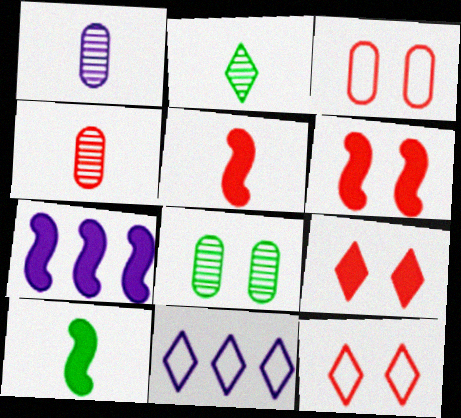[[2, 3, 7], 
[2, 9, 11], 
[5, 8, 11], 
[6, 7, 10]]